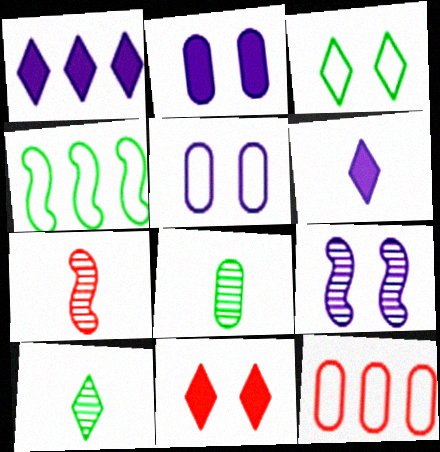[[2, 8, 12], 
[7, 11, 12]]